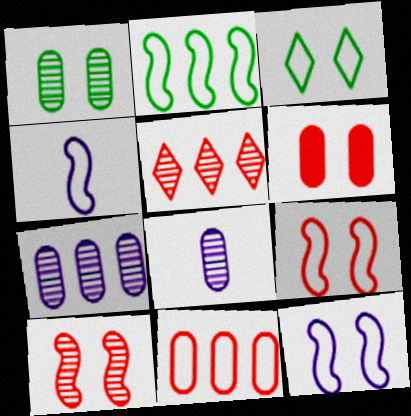[[2, 4, 9], 
[3, 4, 11]]